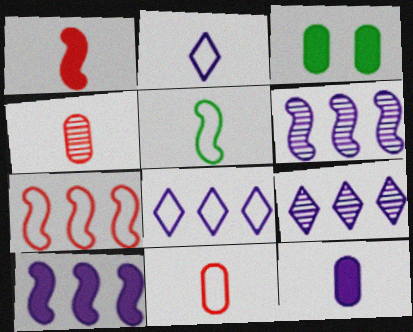[[2, 5, 11]]